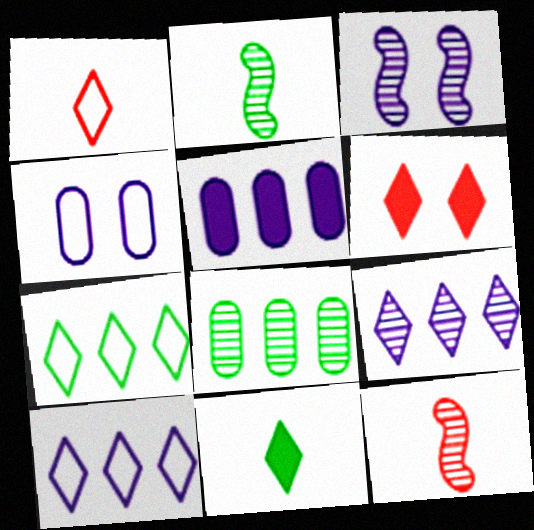[]